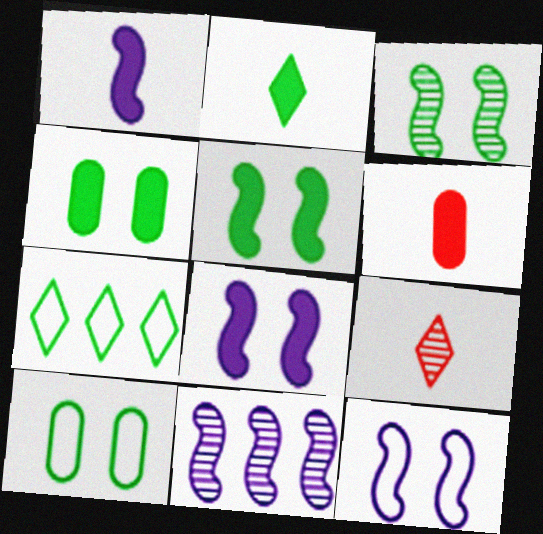[[1, 2, 6], 
[1, 11, 12]]